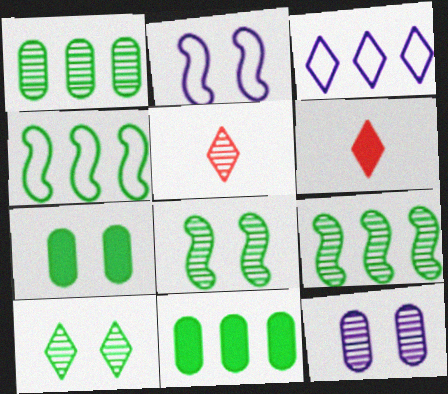[[1, 2, 6], 
[2, 5, 11], 
[3, 6, 10], 
[4, 6, 12], 
[5, 9, 12]]